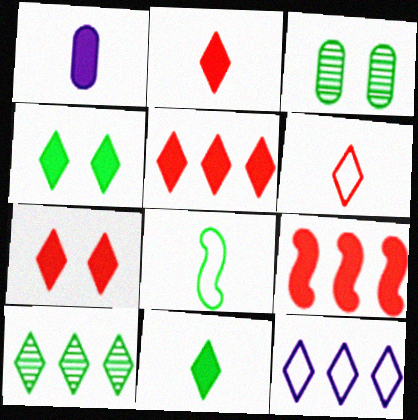[[1, 4, 9], 
[2, 5, 7], 
[5, 10, 12]]